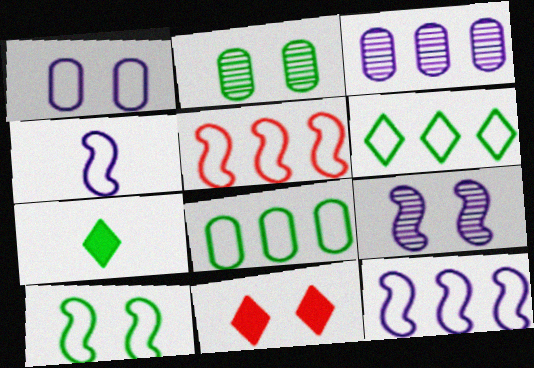[[4, 5, 10]]